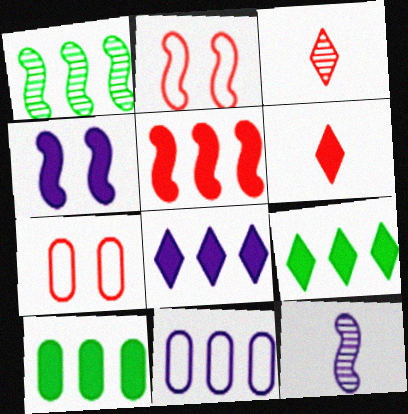[[3, 5, 7], 
[4, 6, 10], 
[5, 8, 10], 
[7, 9, 12]]